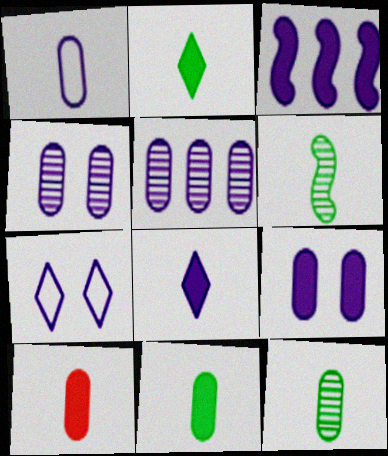[[1, 5, 9], 
[1, 10, 12], 
[3, 8, 9]]